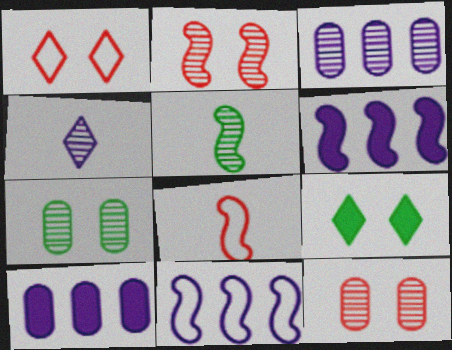[[1, 5, 10], 
[3, 8, 9]]